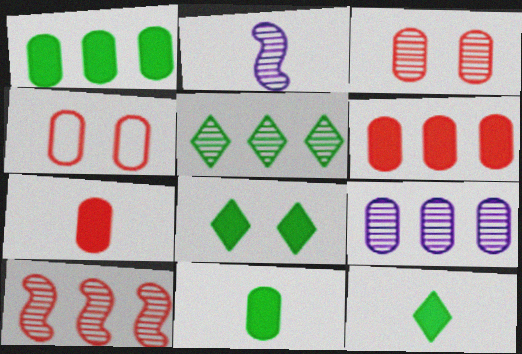[[2, 3, 5], 
[4, 9, 11], 
[5, 9, 10]]